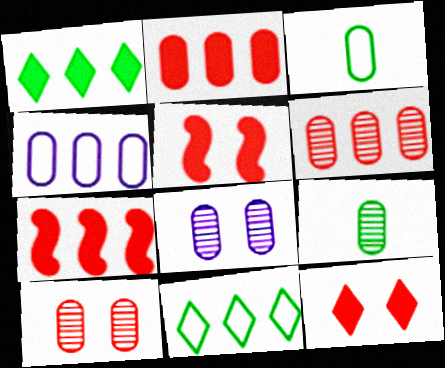[[2, 3, 8], 
[6, 8, 9]]